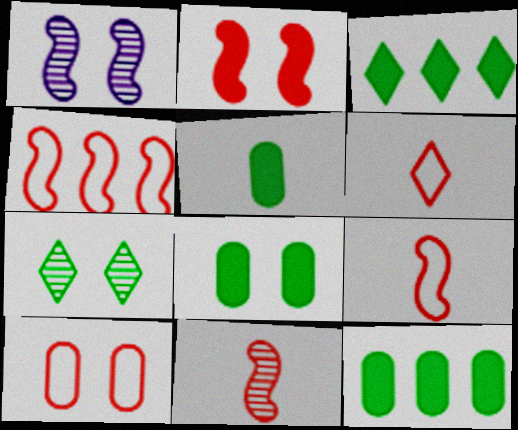[[1, 6, 12], 
[2, 4, 11], 
[4, 6, 10], 
[5, 8, 12]]